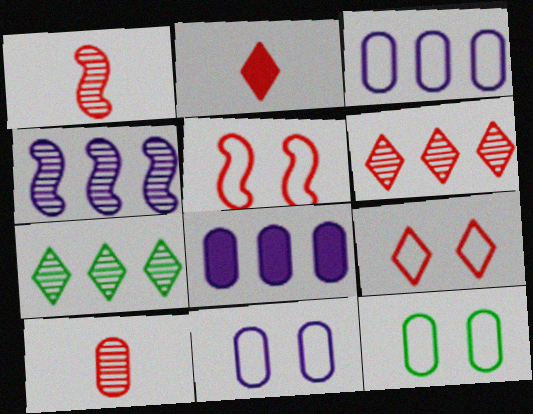[[2, 4, 12], 
[2, 6, 9], 
[8, 10, 12]]